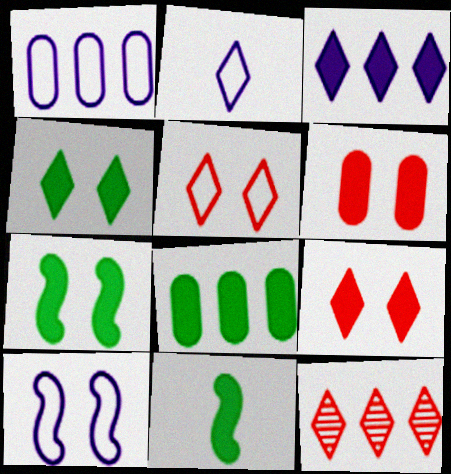[[1, 2, 10], 
[2, 4, 12], 
[3, 6, 11], 
[4, 8, 11]]